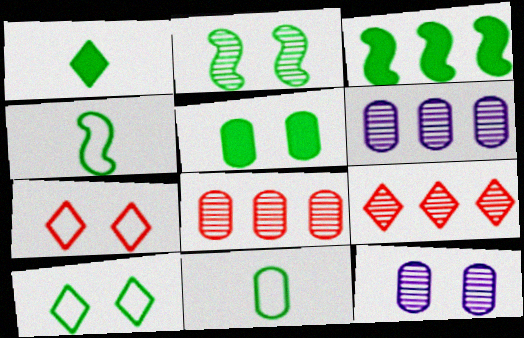[[1, 3, 5], 
[2, 3, 4], 
[2, 5, 10]]